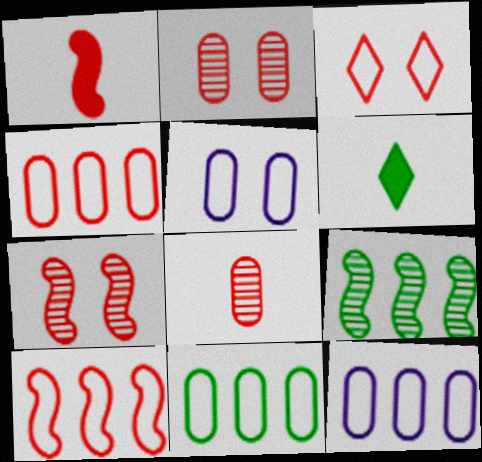[[1, 7, 10], 
[4, 11, 12], 
[6, 7, 12]]